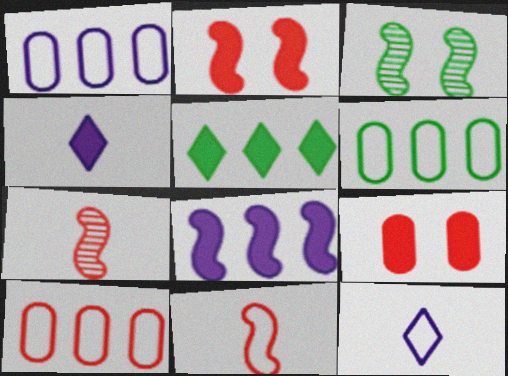[[1, 6, 10], 
[3, 4, 10], 
[3, 8, 11]]